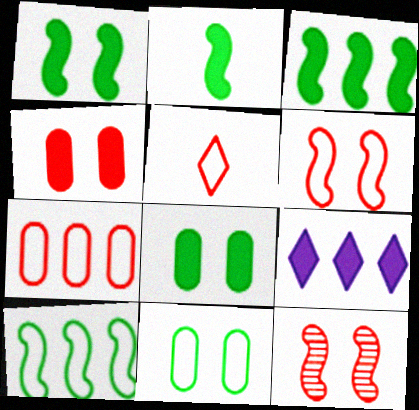[[1, 2, 3], 
[2, 4, 9], 
[5, 6, 7]]